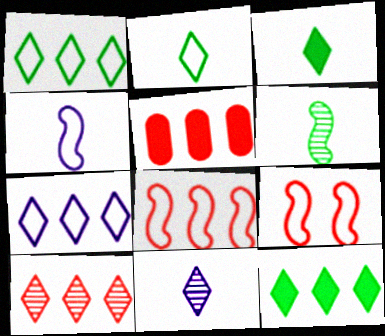[[5, 8, 10], 
[7, 10, 12]]